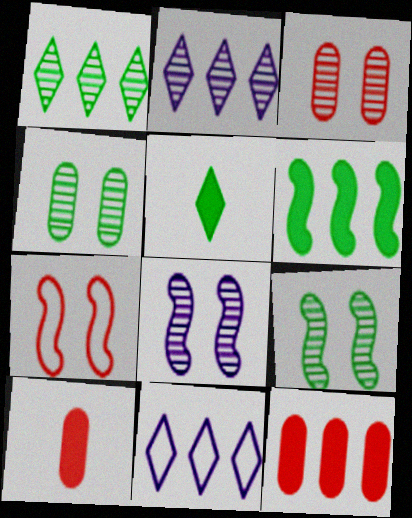[[9, 10, 11]]